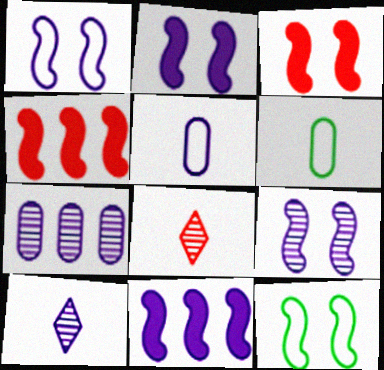[[1, 2, 9], 
[3, 9, 12], 
[7, 9, 10]]